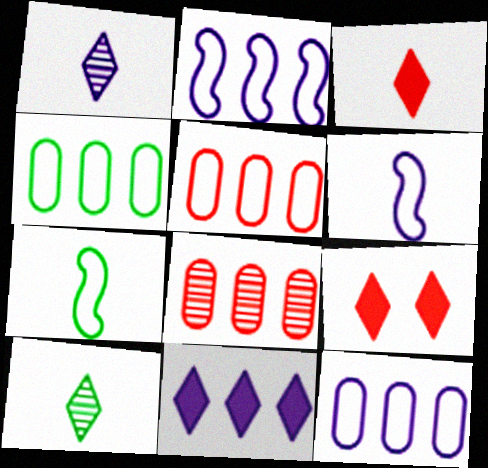[[4, 5, 12]]